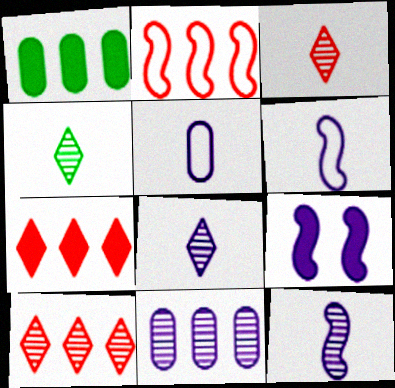[[3, 4, 8]]